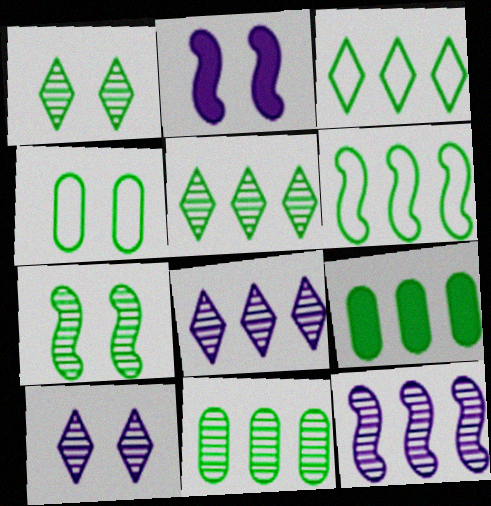[[5, 6, 9]]